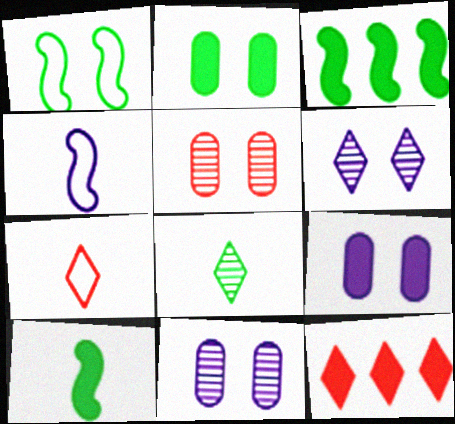[[3, 7, 11], 
[9, 10, 12]]